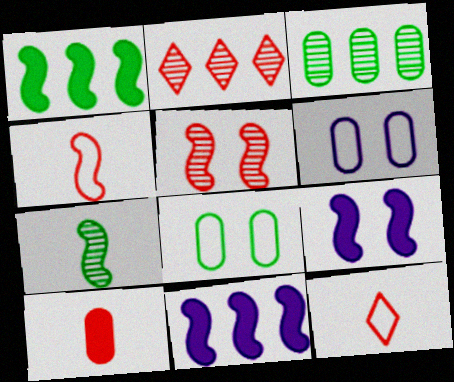[[3, 6, 10], 
[3, 9, 12]]